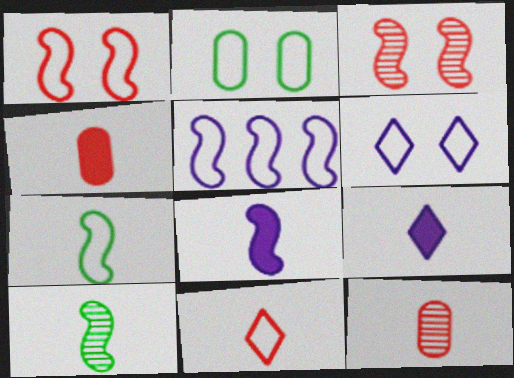[[1, 2, 6], 
[1, 5, 7], 
[2, 5, 11], 
[7, 9, 12]]